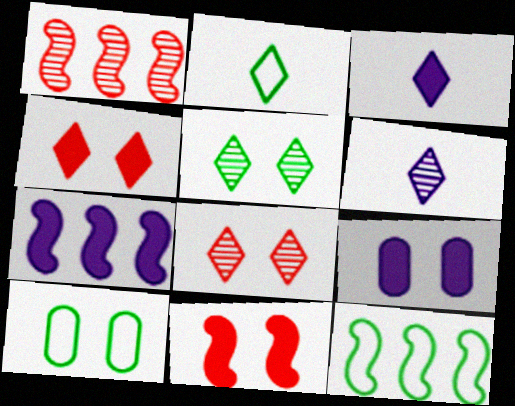[[1, 2, 9], 
[1, 3, 10], 
[1, 7, 12], 
[2, 10, 12], 
[3, 7, 9]]